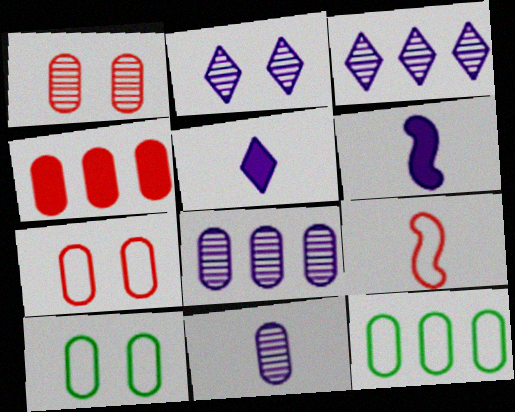[[4, 8, 12], 
[4, 10, 11]]